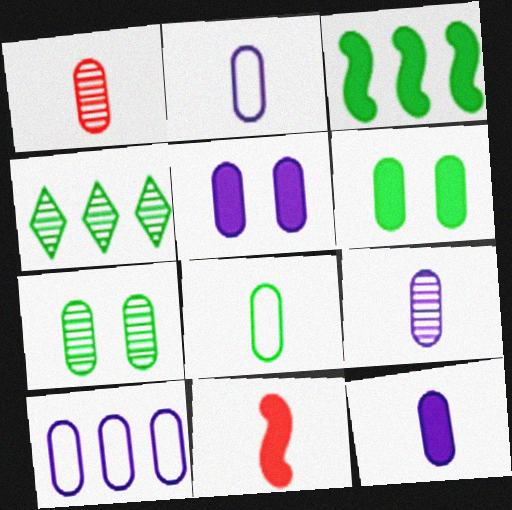[[1, 6, 10], 
[1, 8, 12], 
[2, 9, 12], 
[5, 9, 10]]